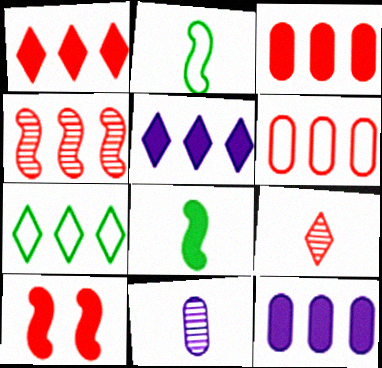[[1, 4, 6], 
[4, 7, 12], 
[6, 9, 10], 
[7, 10, 11]]